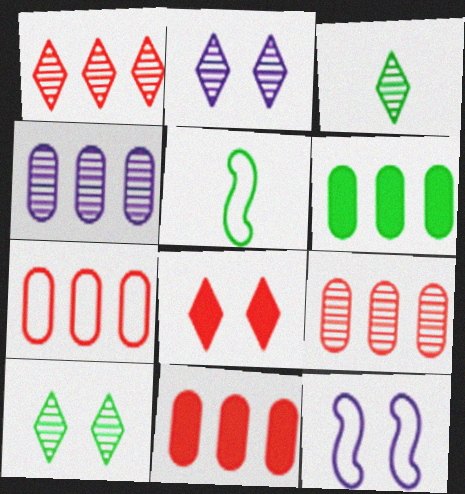[[1, 2, 3], 
[2, 5, 11], 
[3, 11, 12], 
[4, 5, 8], 
[4, 6, 7], 
[5, 6, 10], 
[7, 9, 11]]